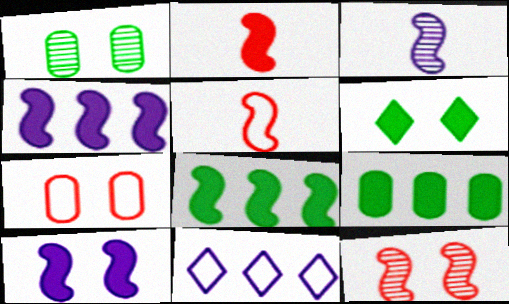[[1, 2, 11], 
[2, 8, 10]]